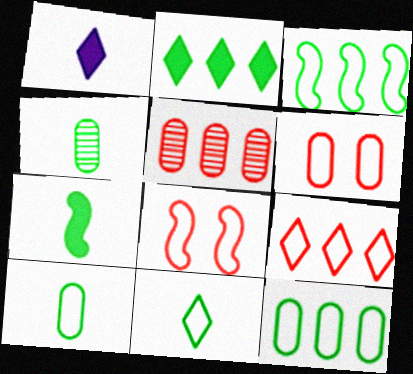[[4, 7, 11]]